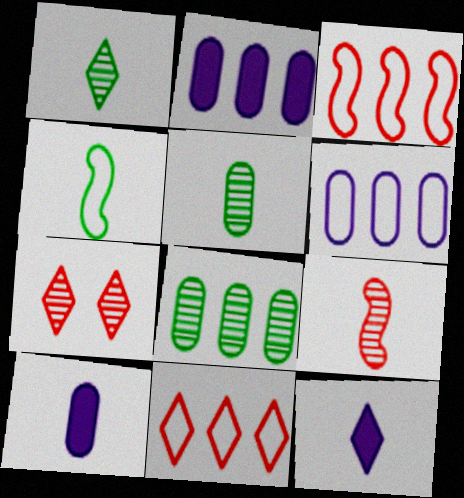[[2, 4, 7]]